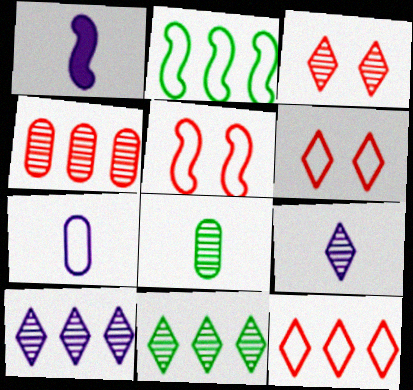[[1, 7, 9], 
[2, 6, 7], 
[3, 9, 11]]